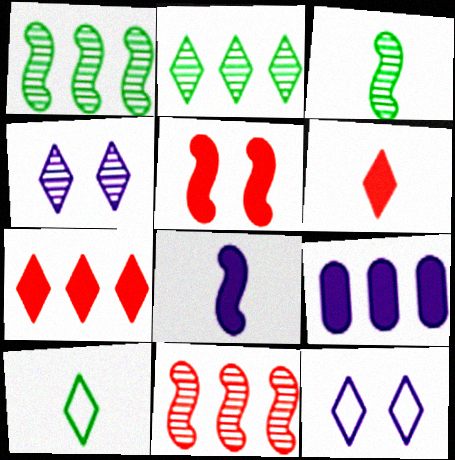[[2, 6, 12], 
[4, 7, 10]]